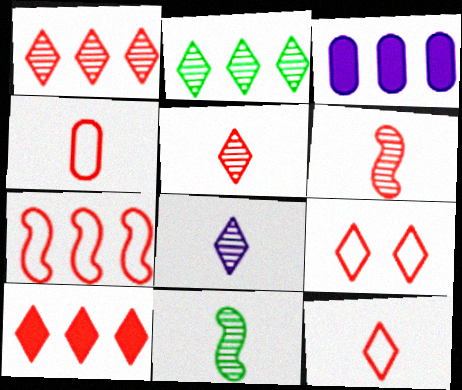[[2, 3, 7], 
[3, 9, 11], 
[4, 7, 9], 
[5, 9, 10]]